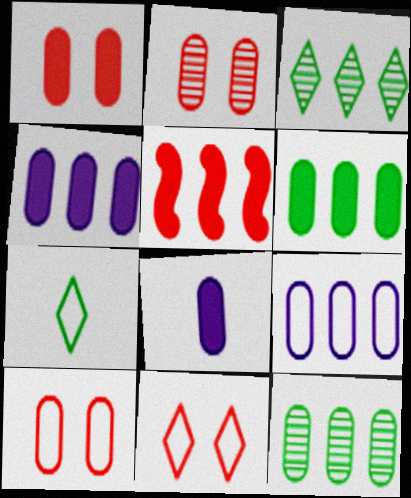[[1, 2, 10], 
[1, 6, 8], 
[3, 5, 9], 
[8, 10, 12]]